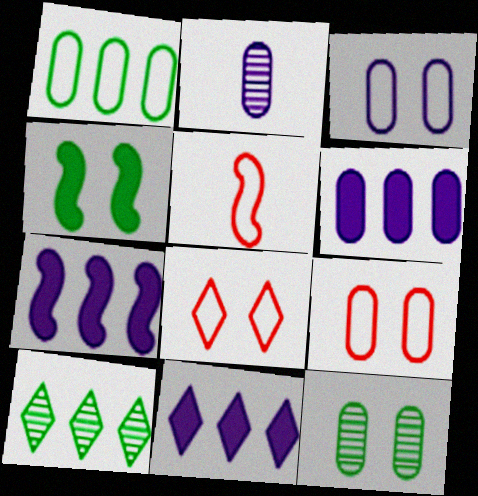[[2, 3, 6], 
[5, 11, 12], 
[6, 7, 11]]